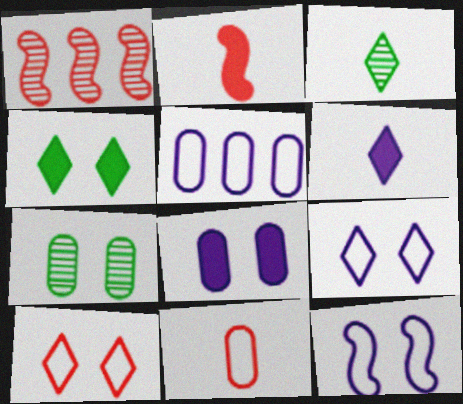[]